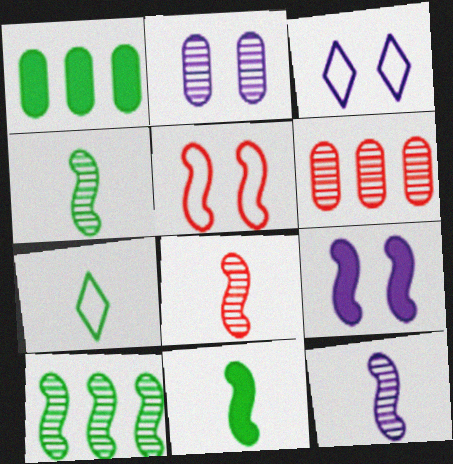[[1, 3, 8], 
[2, 3, 9], 
[3, 6, 11], 
[4, 8, 12], 
[6, 7, 9]]